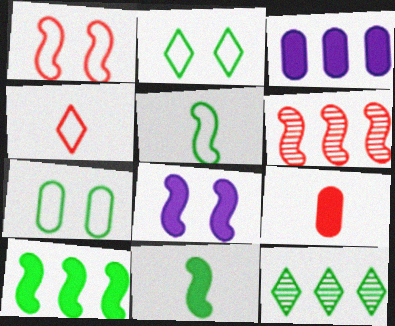[[5, 6, 8], 
[7, 11, 12]]